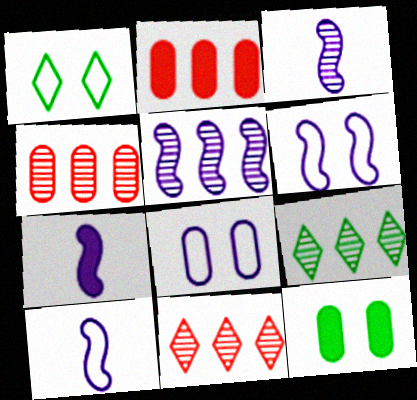[[1, 2, 3], 
[1, 4, 7], 
[3, 7, 10], 
[4, 5, 9], 
[5, 6, 7], 
[10, 11, 12]]